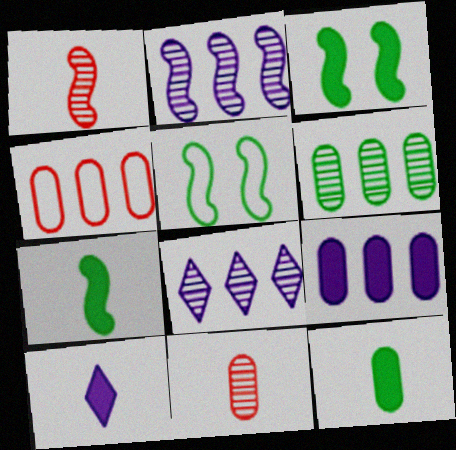[[4, 6, 9]]